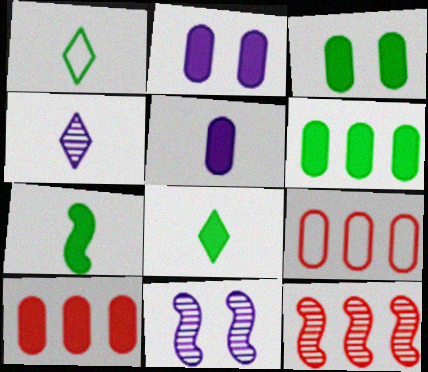[[1, 2, 12], 
[1, 10, 11], 
[3, 5, 10], 
[8, 9, 11]]